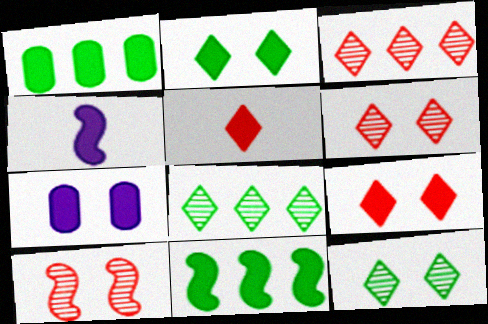[[1, 4, 9], 
[5, 7, 11]]